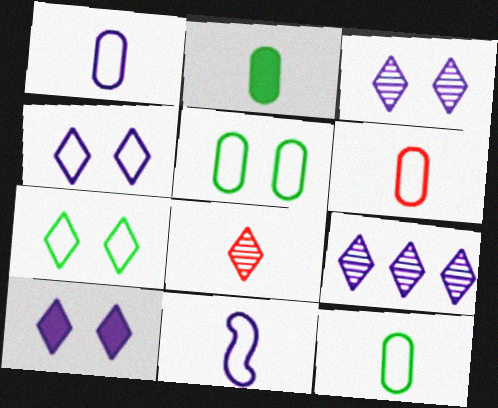[[1, 6, 12], 
[2, 8, 11], 
[3, 4, 10]]